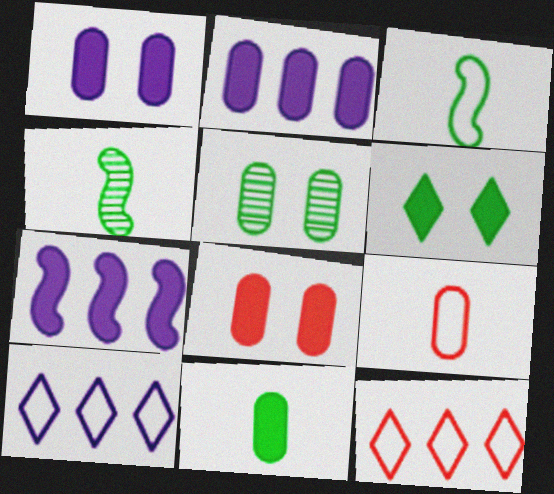[[1, 4, 12], 
[2, 5, 9], 
[2, 8, 11], 
[4, 8, 10]]